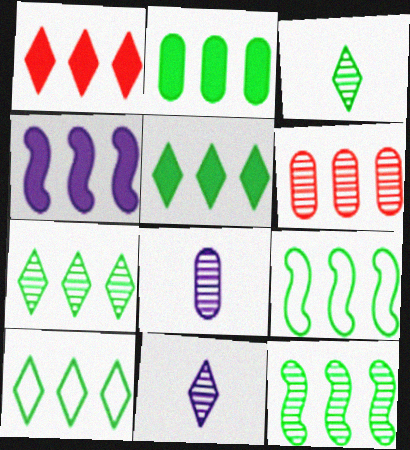[[1, 2, 4], 
[2, 7, 9], 
[2, 10, 12], 
[4, 6, 10], 
[5, 7, 10]]